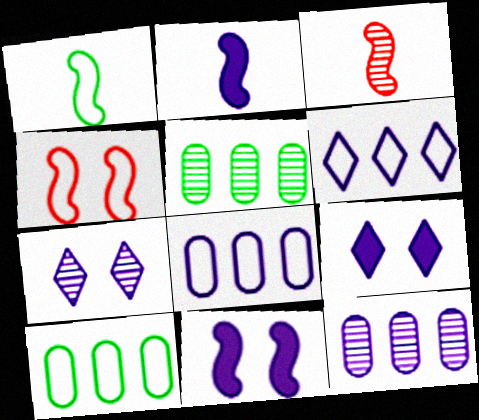[[1, 2, 3], 
[2, 7, 8], 
[3, 5, 7], 
[3, 9, 10]]